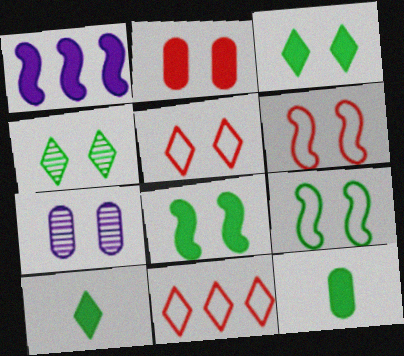[[1, 2, 10], 
[3, 6, 7], 
[5, 7, 8]]